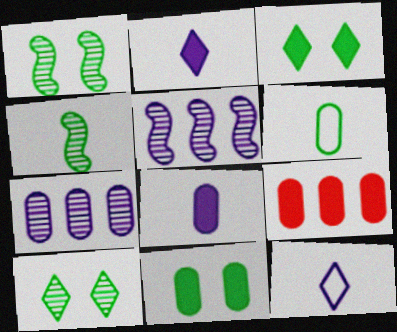[[1, 9, 12], 
[8, 9, 11]]